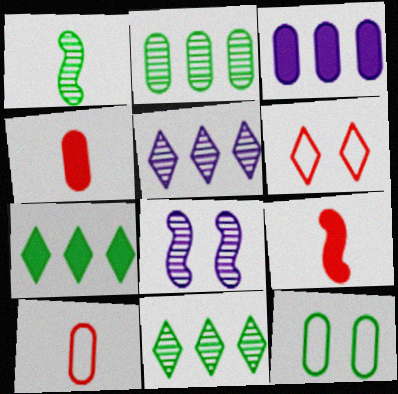[[1, 3, 6], 
[1, 7, 12], 
[5, 9, 12], 
[7, 8, 10]]